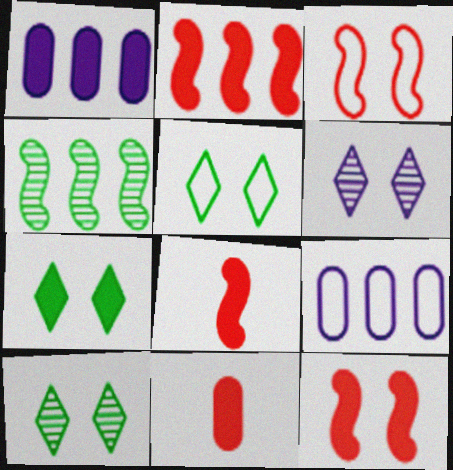[[1, 7, 8], 
[2, 8, 12], 
[5, 7, 10], 
[8, 9, 10]]